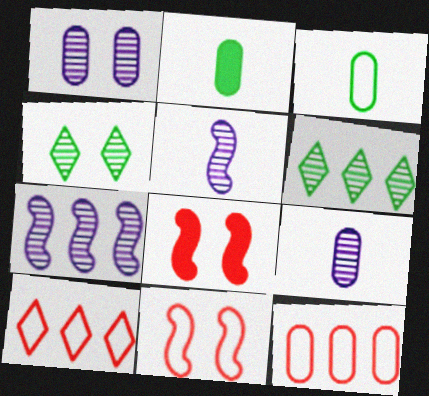[[1, 2, 12]]